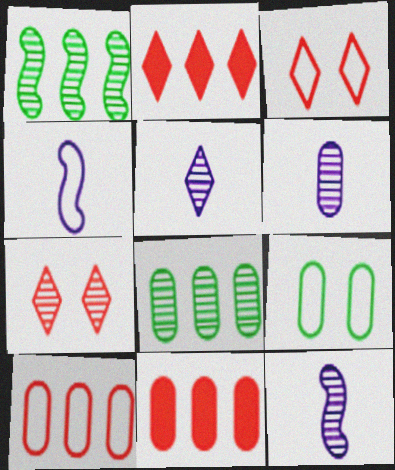[[1, 6, 7], 
[2, 9, 12], 
[5, 6, 12], 
[6, 9, 11], 
[7, 8, 12]]